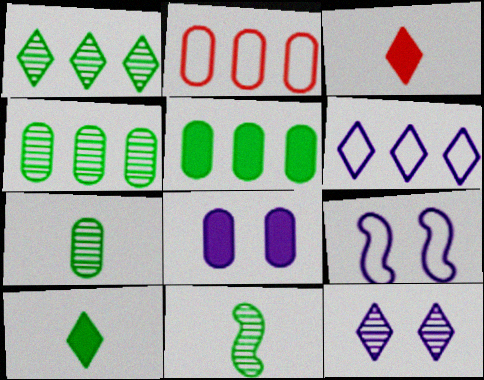[[2, 7, 8], 
[3, 4, 9], 
[8, 9, 12]]